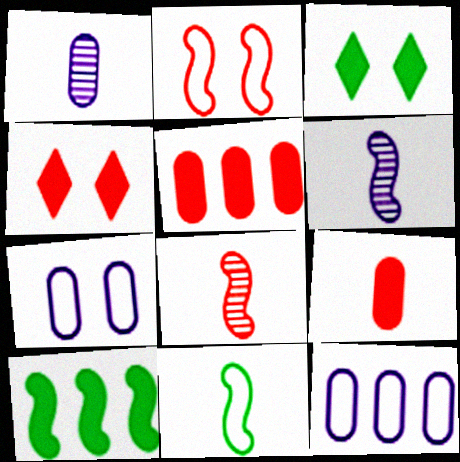[[2, 6, 10], 
[3, 8, 12]]